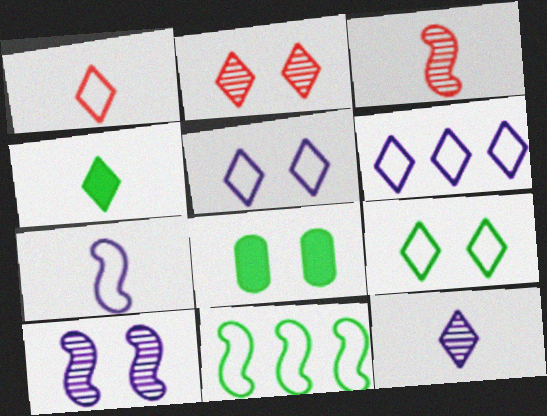[[1, 4, 12], 
[1, 6, 9], 
[2, 4, 6], 
[3, 6, 8]]